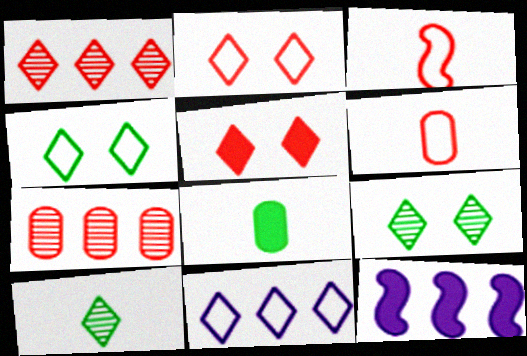[[3, 5, 7], 
[5, 8, 12], 
[5, 10, 11], 
[6, 9, 12]]